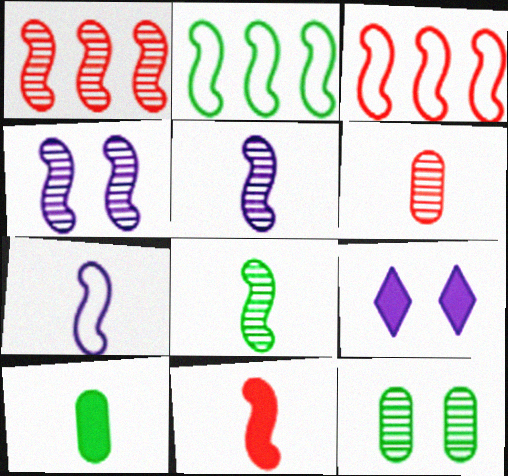[[1, 4, 8], 
[2, 4, 11], 
[2, 6, 9], 
[7, 8, 11]]